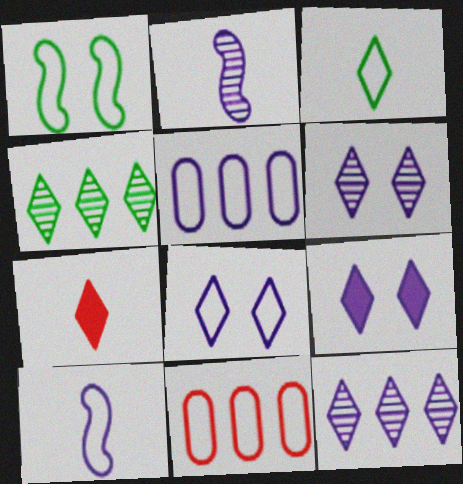[[2, 5, 9], 
[4, 7, 8], 
[5, 8, 10], 
[6, 8, 9]]